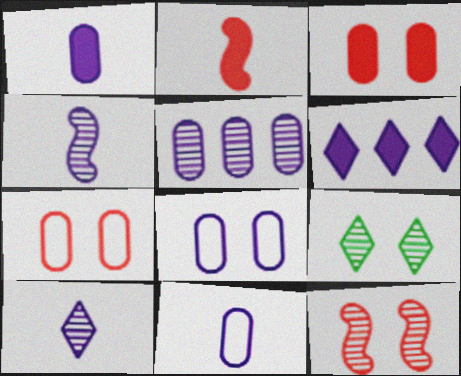[[1, 5, 8], 
[4, 6, 8]]